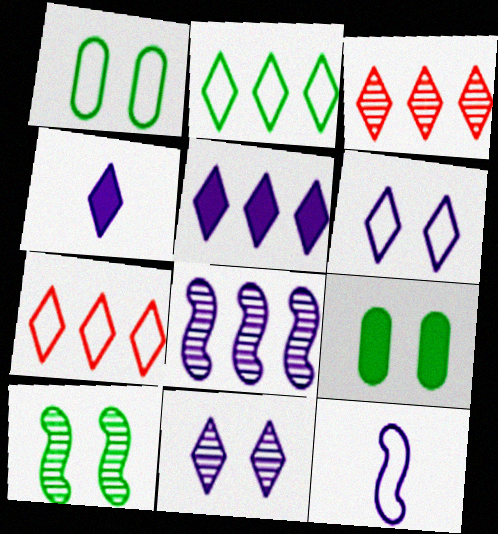[[1, 7, 12], 
[2, 3, 5], 
[3, 9, 12]]